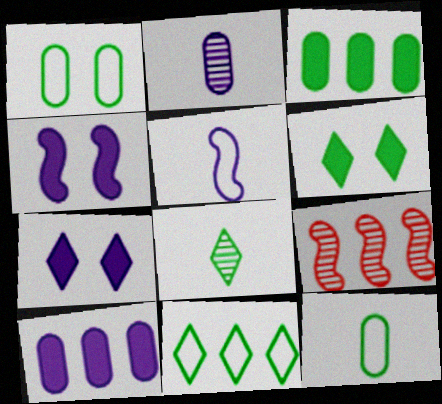[[6, 8, 11], 
[7, 9, 12], 
[9, 10, 11]]